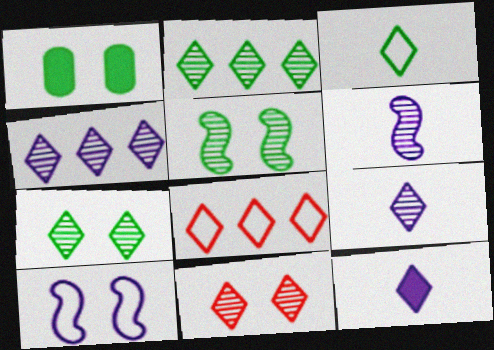[[1, 6, 8], 
[1, 10, 11], 
[2, 9, 11], 
[7, 8, 12]]